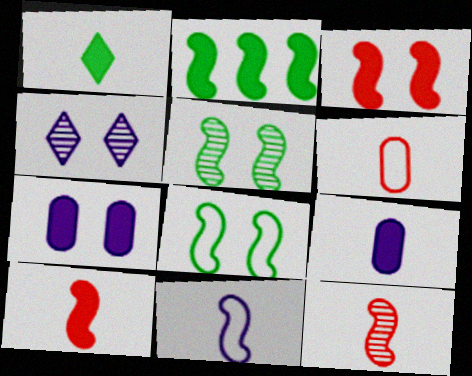[[1, 9, 10], 
[2, 4, 6]]